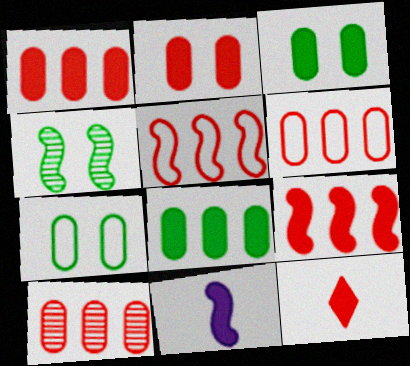[[1, 6, 10], 
[2, 9, 12], 
[4, 5, 11]]